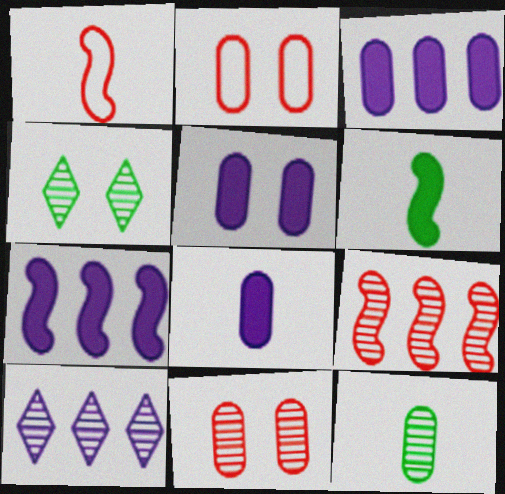[[1, 3, 4], 
[2, 3, 12], 
[2, 6, 10], 
[3, 5, 8]]